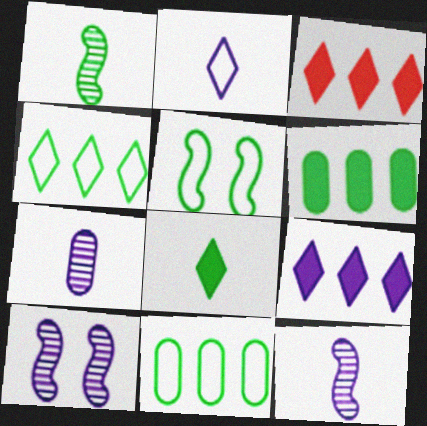[[3, 5, 7]]